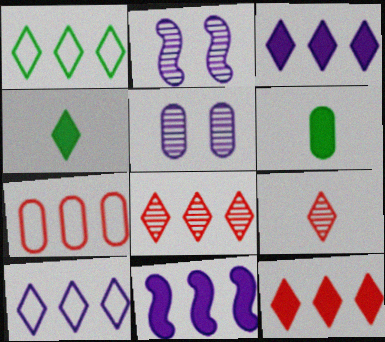[[1, 3, 8], 
[2, 4, 7], 
[5, 6, 7]]